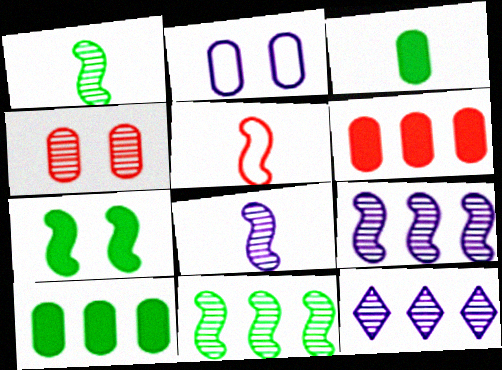[[1, 4, 12], 
[5, 7, 9]]